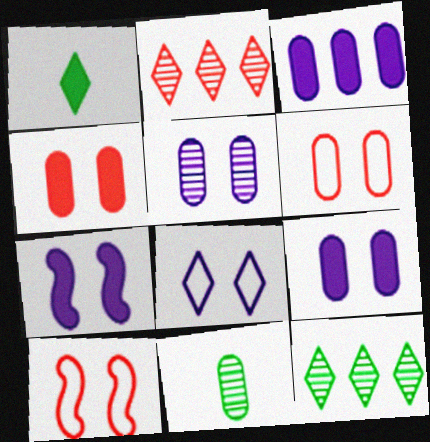[[1, 2, 8], 
[3, 6, 11], 
[5, 7, 8]]